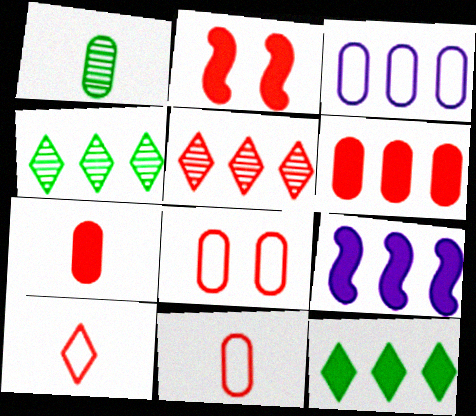[[2, 5, 11], 
[6, 9, 12]]